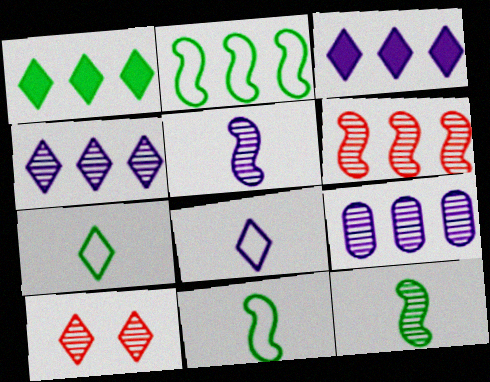[[1, 8, 10], 
[3, 7, 10], 
[9, 10, 12]]